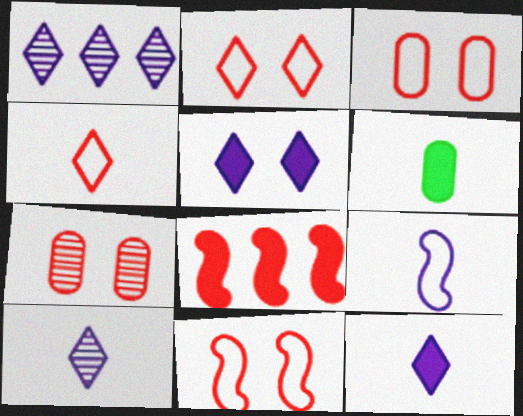[[1, 6, 11], 
[2, 3, 11], 
[4, 7, 8], 
[5, 6, 8]]